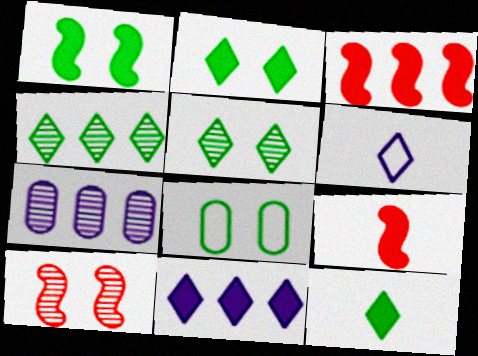[[1, 5, 8]]